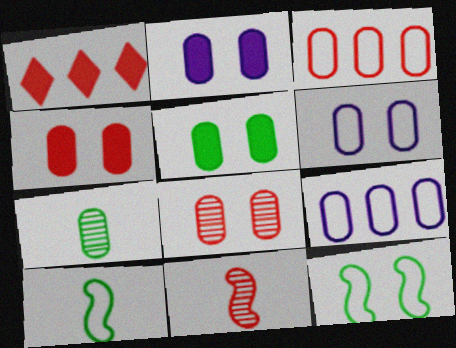[[2, 3, 7], 
[2, 4, 5], 
[4, 7, 9], 
[5, 6, 8]]